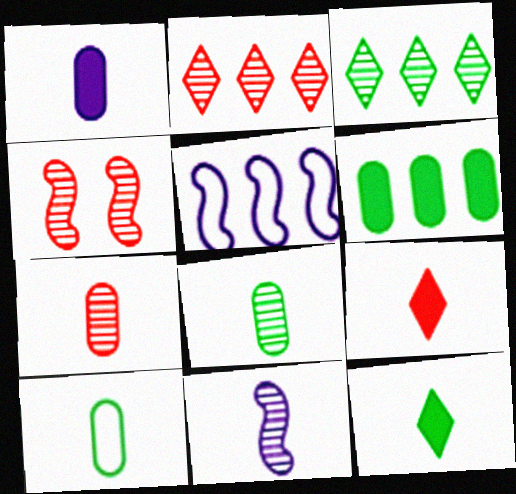[[1, 7, 10], 
[2, 4, 7], 
[2, 5, 6], 
[9, 10, 11]]